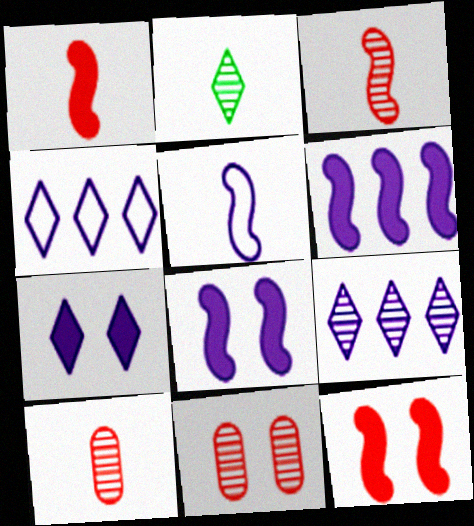[]